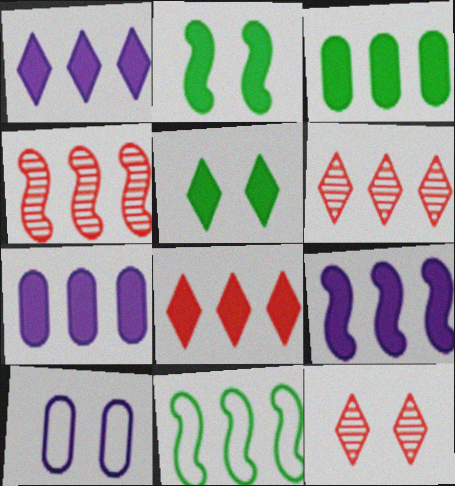[[1, 7, 9], 
[2, 10, 12], 
[3, 8, 9], 
[4, 9, 11], 
[6, 7, 11]]